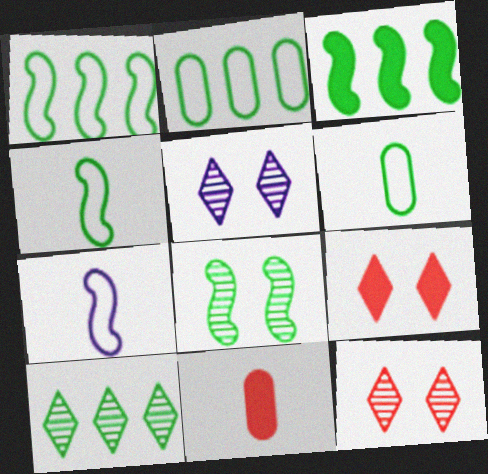[[1, 5, 11], 
[2, 3, 10], 
[3, 4, 8]]